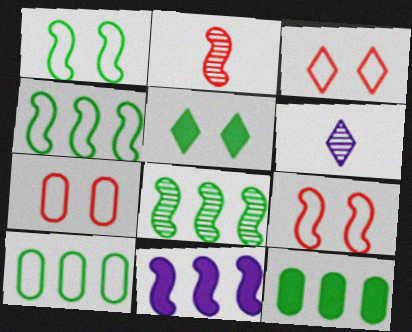[[1, 2, 11], 
[3, 7, 9], 
[6, 9, 12]]